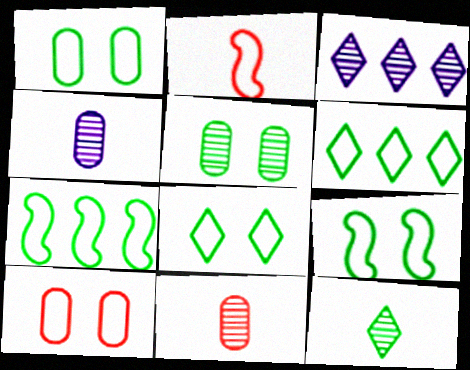[[1, 8, 9]]